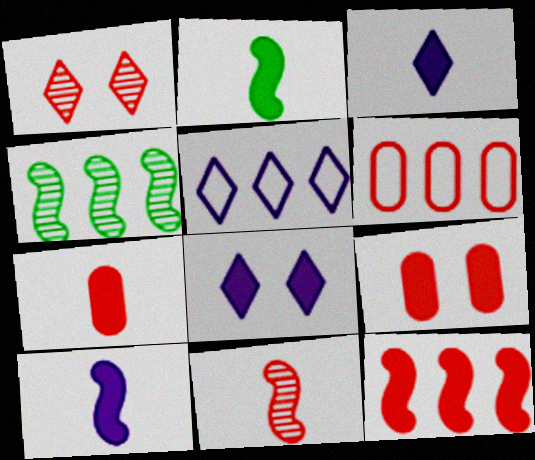[[2, 3, 7]]